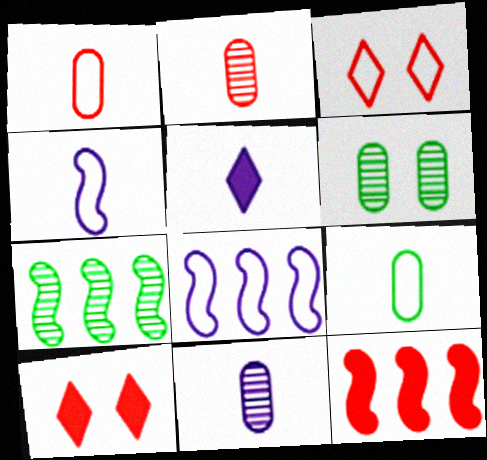[[2, 3, 12], 
[3, 8, 9], 
[4, 5, 11], 
[7, 8, 12]]